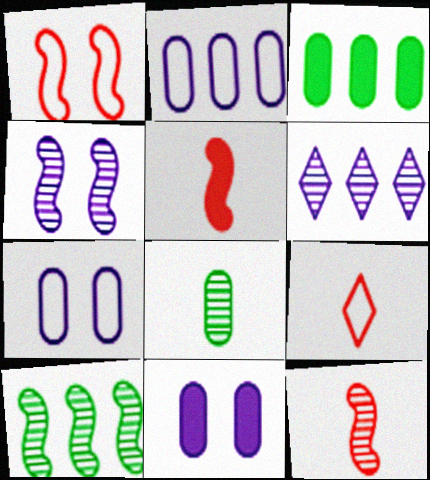[[3, 4, 9], 
[4, 10, 12], 
[9, 10, 11]]